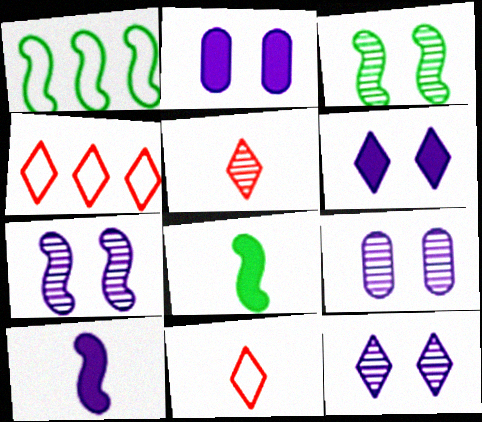[[1, 2, 5], 
[1, 3, 8], 
[4, 8, 9], 
[7, 9, 12]]